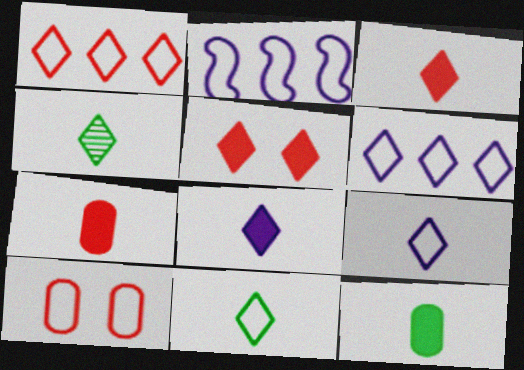[[2, 10, 11], 
[3, 4, 9], 
[4, 5, 6]]